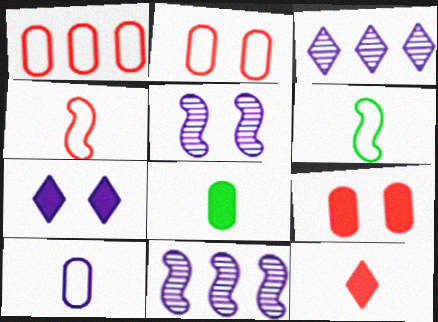[[3, 6, 9], 
[7, 10, 11]]